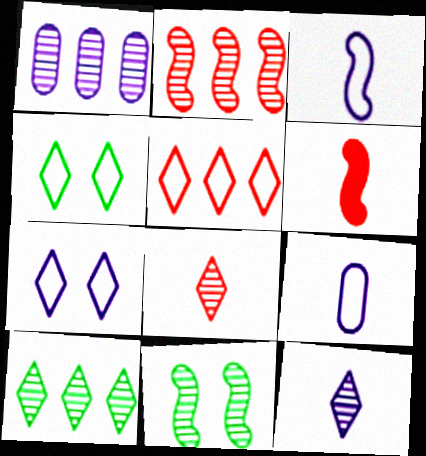[[1, 2, 10], 
[1, 4, 6], 
[1, 8, 11]]